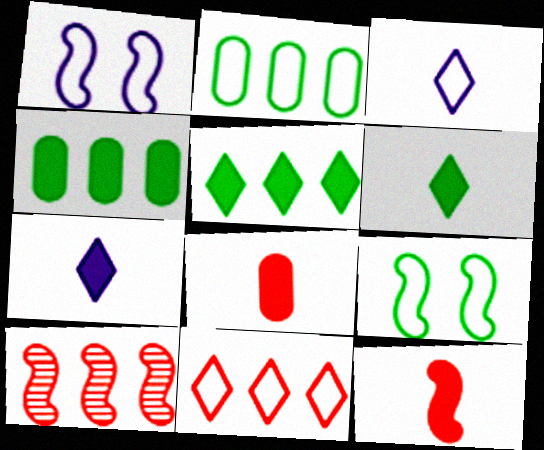[]